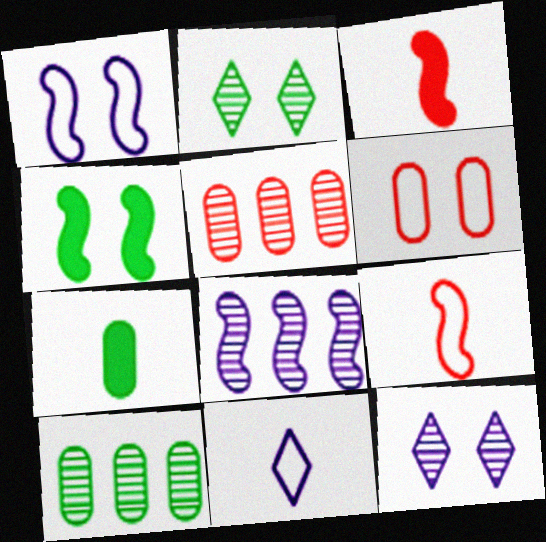[[4, 5, 11], 
[4, 6, 12], 
[4, 8, 9]]